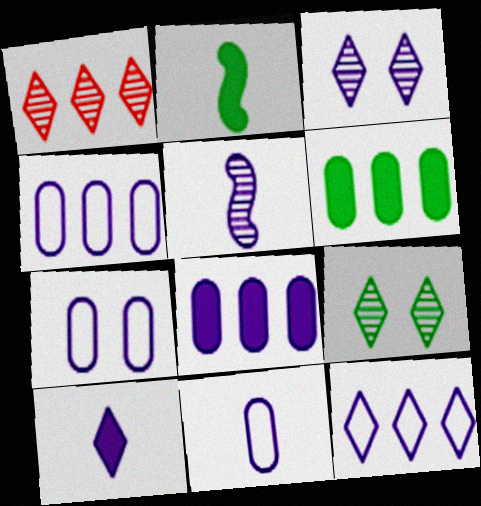[[1, 2, 7], 
[3, 10, 12], 
[4, 7, 11], 
[5, 10, 11]]